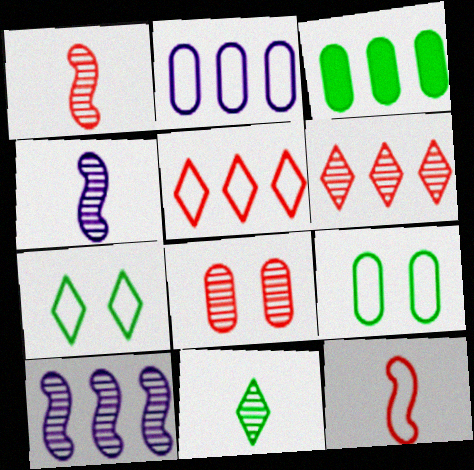[[1, 6, 8], 
[2, 7, 12], 
[3, 5, 10], 
[8, 10, 11]]